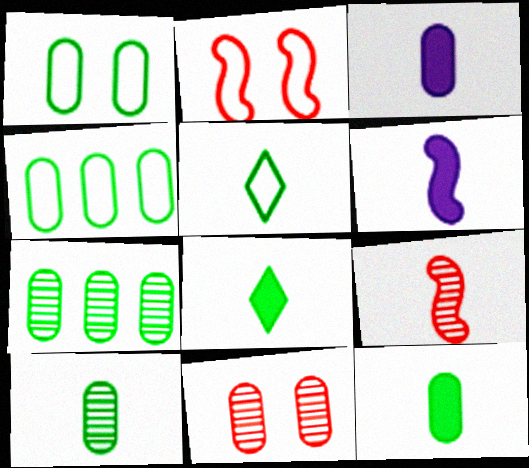[[1, 7, 12], 
[3, 4, 11], 
[3, 5, 9]]